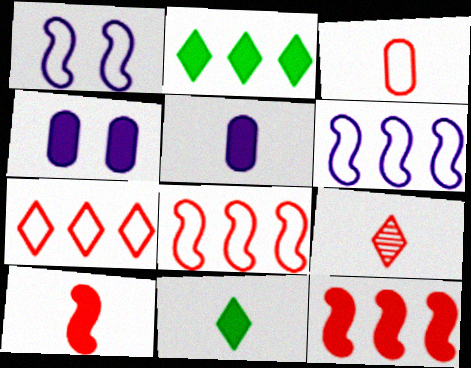[[2, 4, 10], 
[3, 9, 10], 
[4, 11, 12], 
[5, 10, 11]]